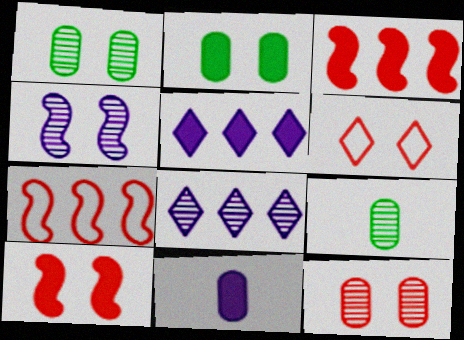[[2, 4, 6], 
[6, 10, 12]]